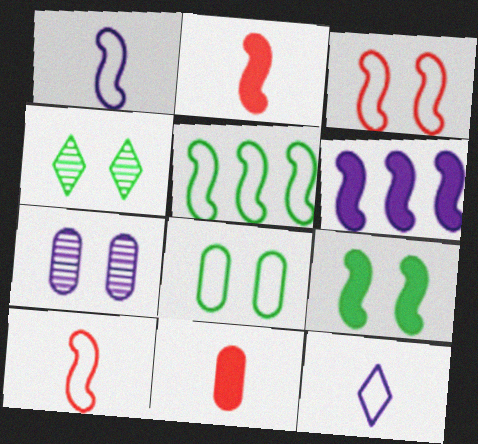[[1, 3, 5], 
[2, 6, 9], 
[4, 8, 9], 
[6, 7, 12]]